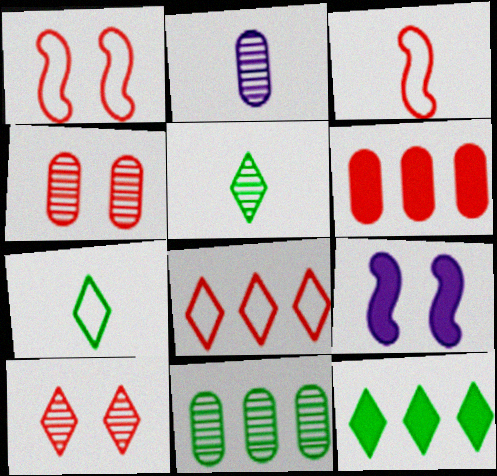[[1, 2, 12], 
[2, 4, 11], 
[3, 6, 10]]